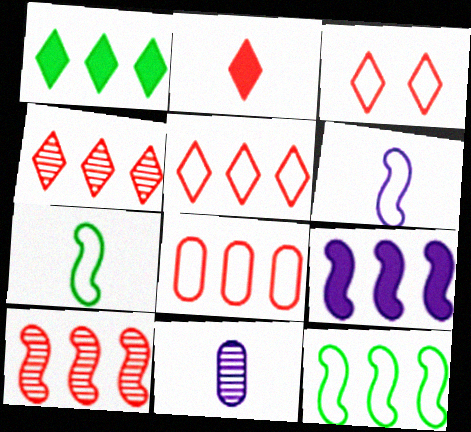[[2, 3, 4], 
[2, 7, 11], 
[9, 10, 12]]